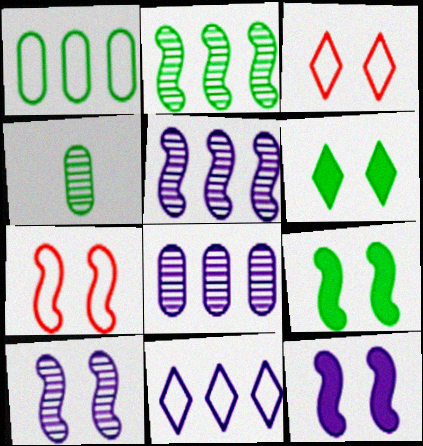[[7, 9, 10]]